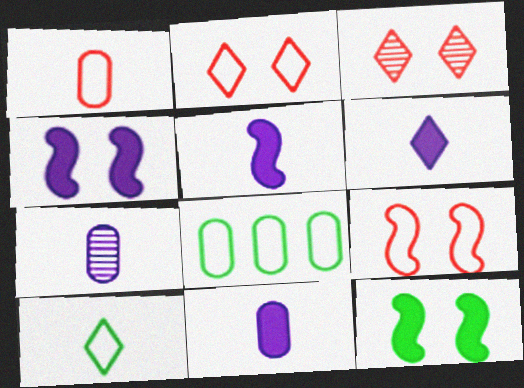[[3, 5, 8], 
[5, 6, 11]]